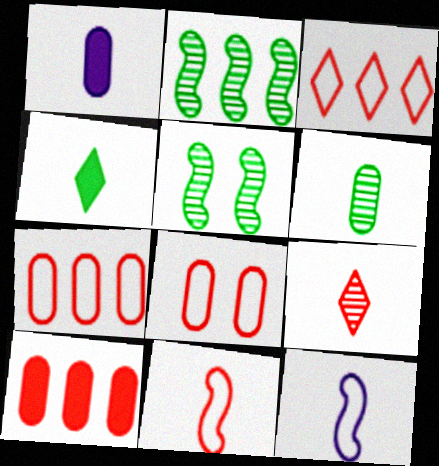[[1, 3, 5], 
[3, 8, 11]]